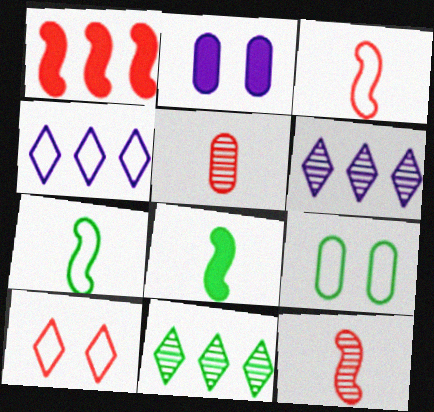[[1, 5, 10], 
[2, 3, 11], 
[3, 4, 9], 
[8, 9, 11]]